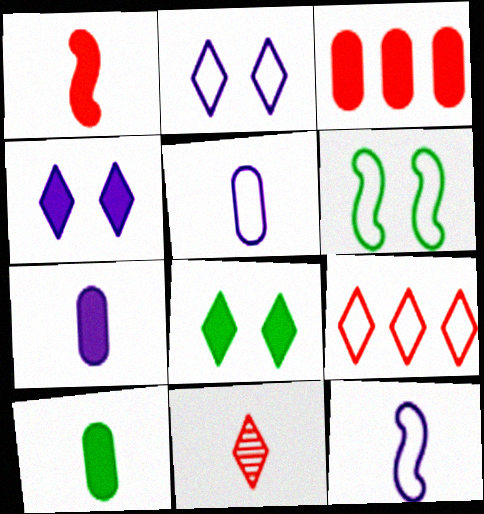[[5, 6, 9], 
[10, 11, 12]]